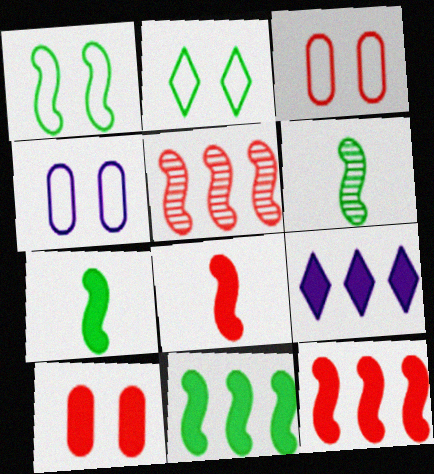[[1, 6, 11], 
[3, 6, 9], 
[7, 9, 10]]